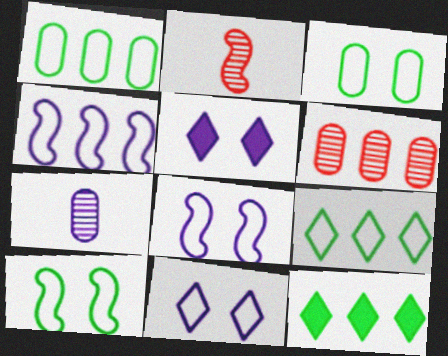[[1, 2, 5], 
[4, 5, 7], 
[4, 6, 12]]